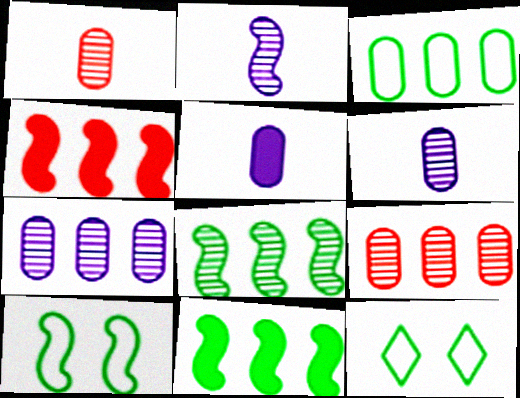[[2, 4, 10], 
[4, 6, 12]]